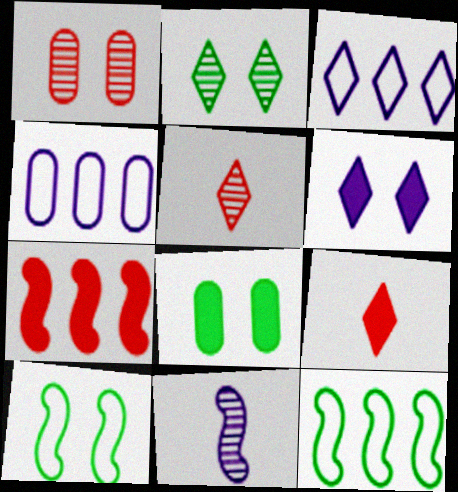[[1, 6, 10], 
[2, 3, 9], 
[2, 8, 10], 
[4, 6, 11], 
[7, 10, 11]]